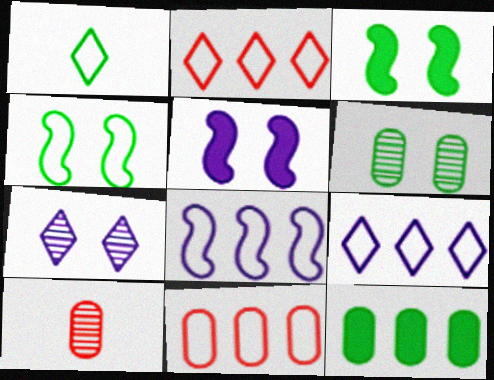[[3, 9, 10]]